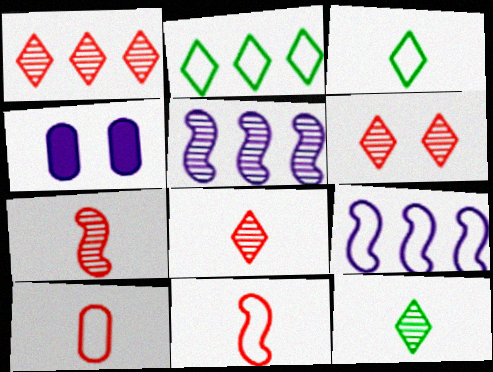[[1, 6, 8], 
[2, 4, 7]]